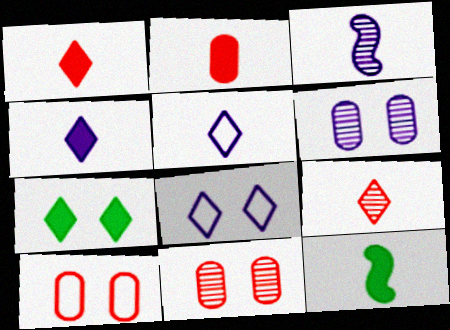[[2, 4, 12]]